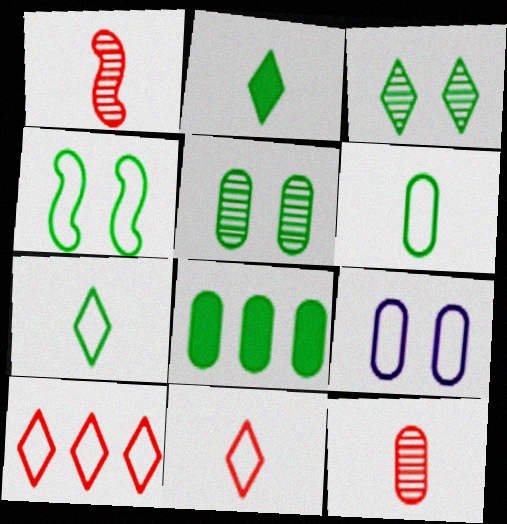[[5, 6, 8], 
[8, 9, 12]]